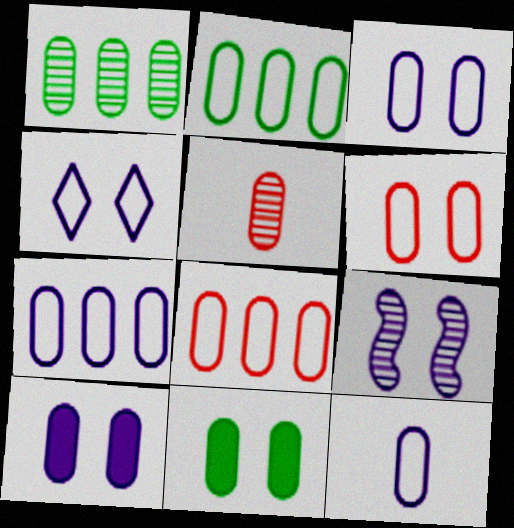[[2, 5, 10], 
[2, 6, 12], 
[2, 7, 8], 
[3, 7, 12], 
[4, 9, 10], 
[5, 7, 11]]